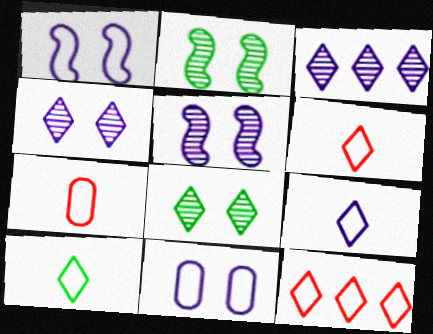[[6, 9, 10]]